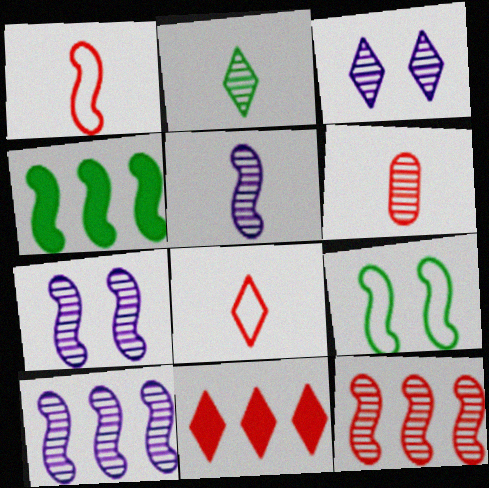[[1, 4, 7], 
[2, 5, 6], 
[5, 7, 10]]